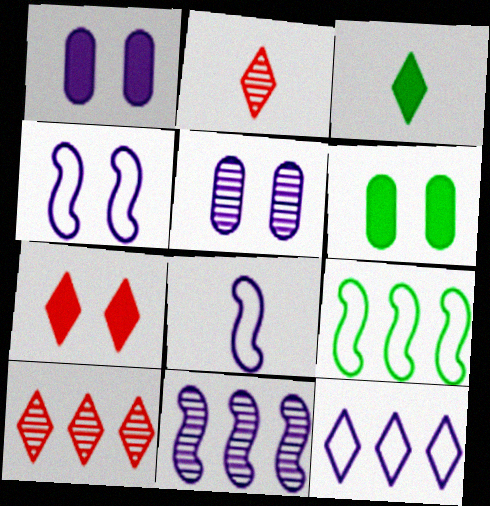[[1, 2, 9], 
[6, 8, 10]]